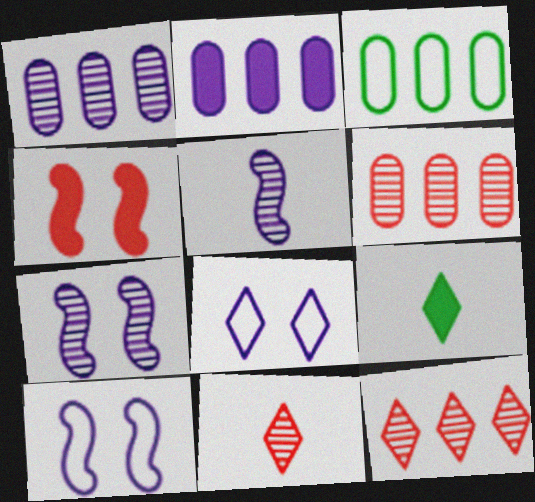[[2, 3, 6], 
[2, 4, 9], 
[2, 5, 8], 
[6, 9, 10], 
[8, 9, 12]]